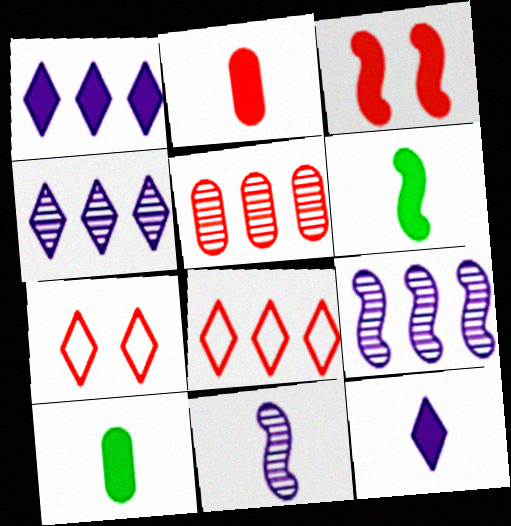[[1, 3, 10], 
[2, 6, 12], 
[7, 9, 10]]